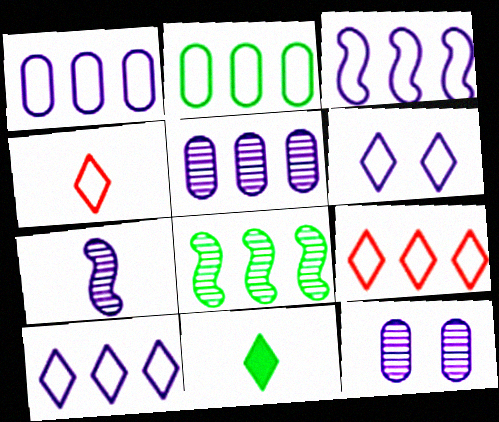[[1, 3, 10], 
[2, 3, 9]]